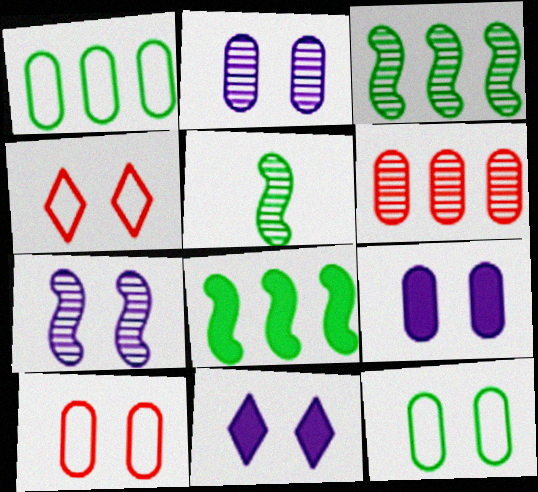[]